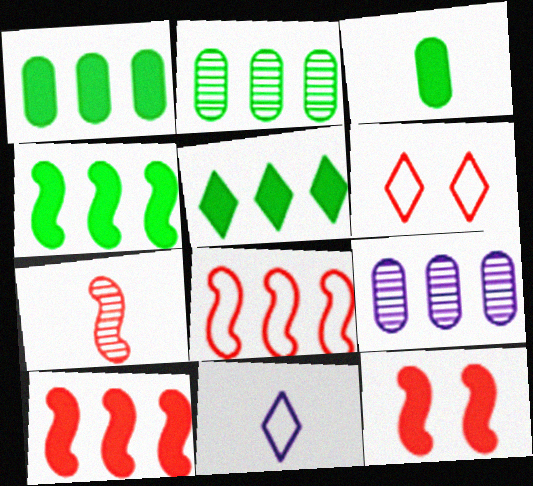[[1, 4, 5], 
[2, 11, 12], 
[3, 7, 11], 
[5, 8, 9], 
[7, 8, 12]]